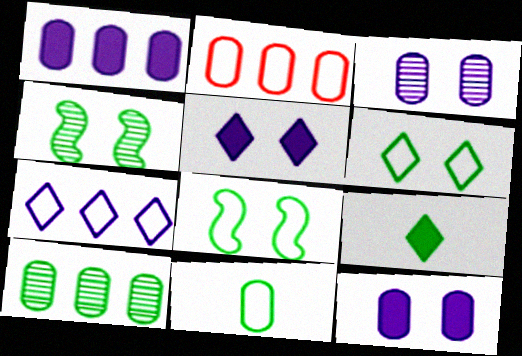[[1, 2, 10], 
[8, 9, 10]]